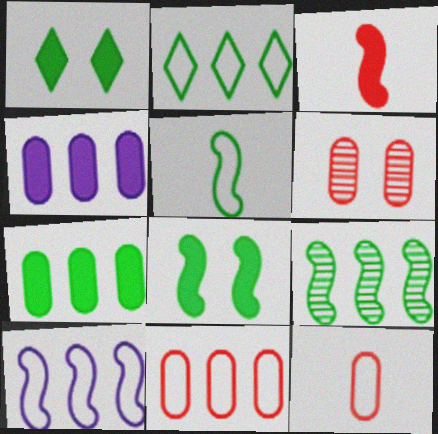[[1, 3, 4], 
[2, 7, 9], 
[2, 10, 11], 
[5, 8, 9]]